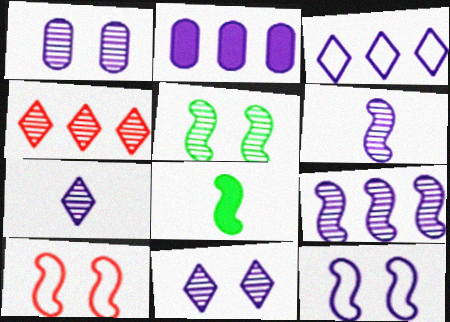[[1, 7, 9], 
[2, 3, 9], 
[2, 7, 12], 
[8, 9, 10]]